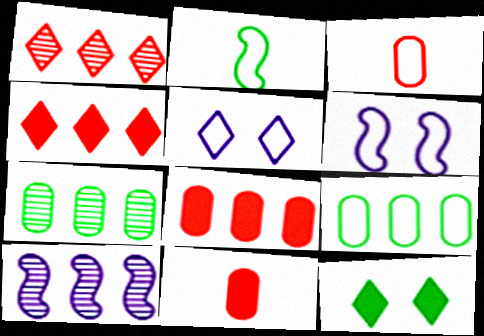[[1, 7, 10], 
[2, 7, 12], 
[3, 10, 12], 
[4, 9, 10]]